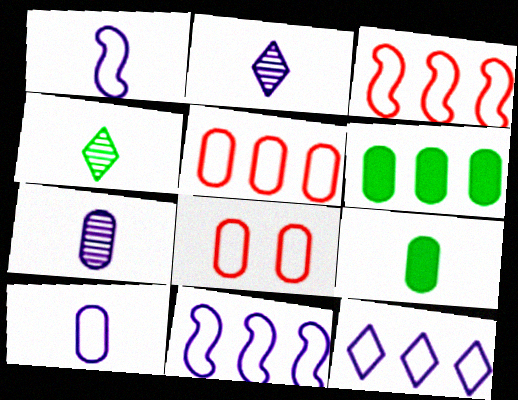[[6, 7, 8]]